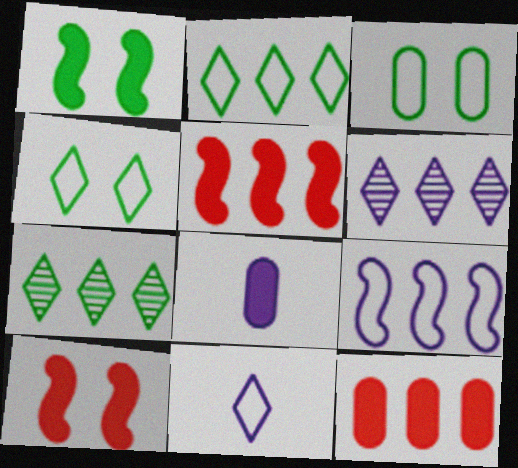[[7, 9, 12]]